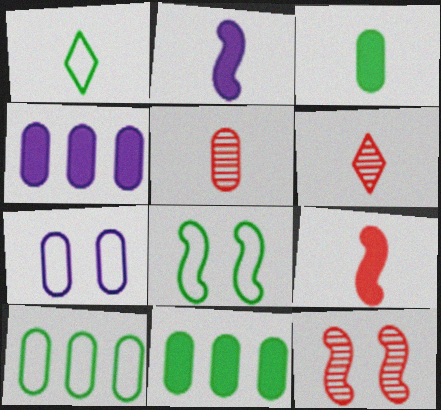[[1, 2, 5], 
[1, 4, 12], 
[1, 8, 10], 
[4, 6, 8], 
[5, 7, 11]]